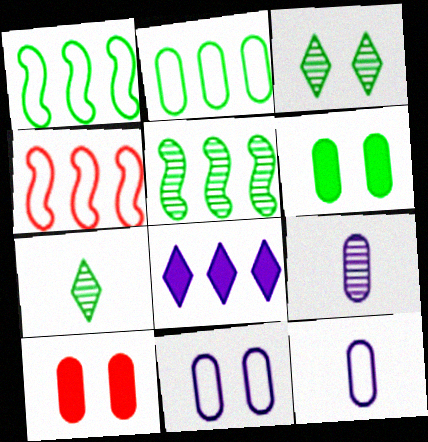[[1, 6, 7], 
[2, 9, 10]]